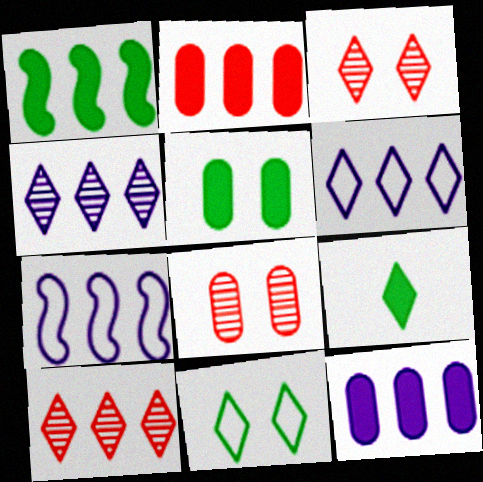[[1, 5, 9], 
[3, 6, 9], 
[4, 7, 12], 
[7, 8, 9]]